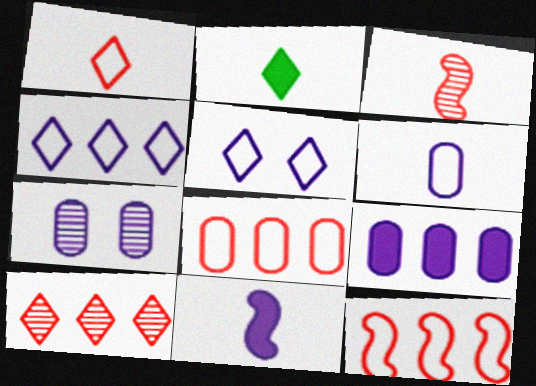[[2, 3, 6], 
[2, 5, 10], 
[2, 7, 12], 
[4, 7, 11], 
[6, 7, 9]]